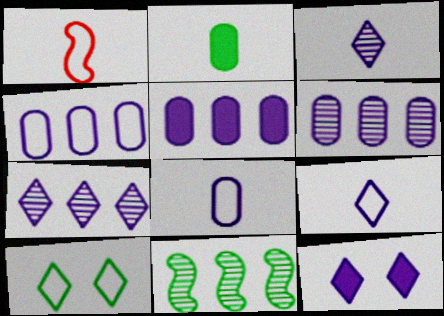[[1, 2, 3], 
[1, 4, 10], 
[2, 10, 11], 
[4, 5, 6], 
[7, 9, 12]]